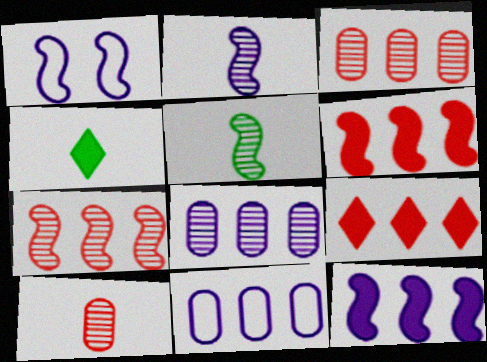[[1, 2, 12], 
[1, 3, 4], 
[1, 5, 6]]